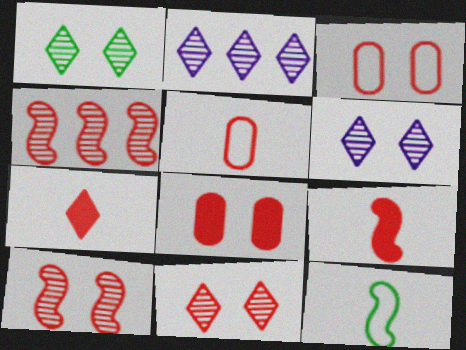[[1, 6, 11], 
[2, 8, 12], 
[3, 4, 7]]